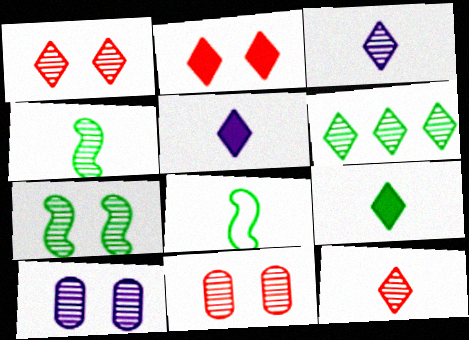[[1, 3, 6], 
[1, 7, 10]]